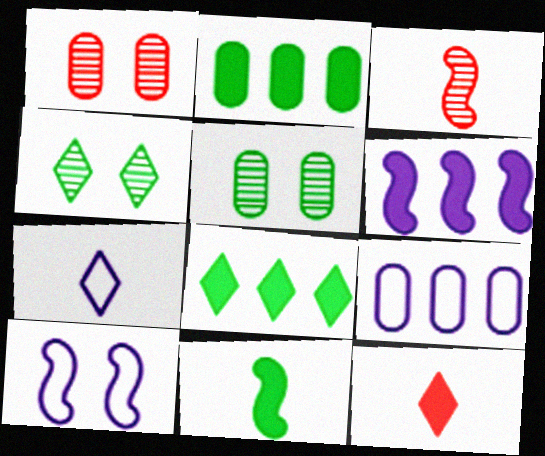[[7, 9, 10]]